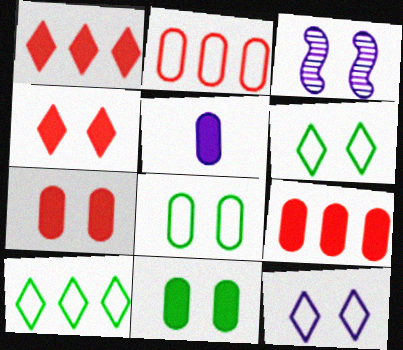[[3, 4, 8], 
[3, 6, 7], 
[5, 9, 11]]